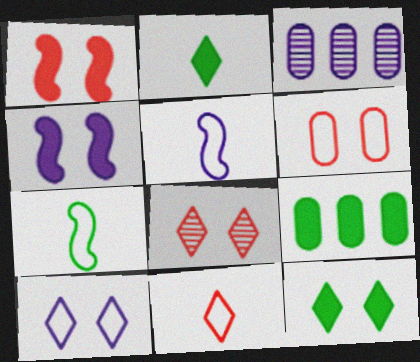[[1, 6, 8], 
[5, 8, 9], 
[8, 10, 12]]